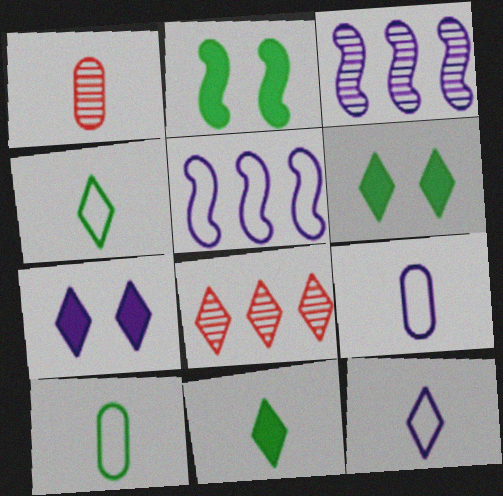[[1, 5, 6], 
[2, 8, 9], 
[3, 7, 9], 
[4, 7, 8], 
[6, 8, 12]]